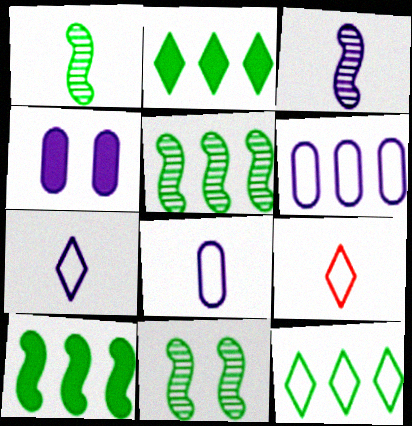[[1, 5, 11], 
[4, 5, 9]]